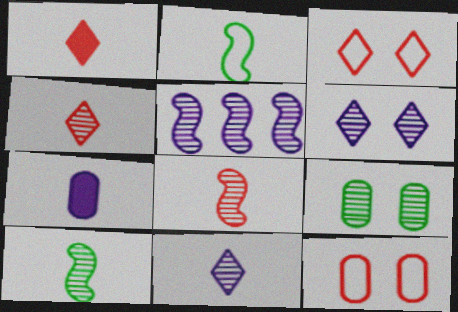[[2, 4, 7], 
[4, 5, 9]]